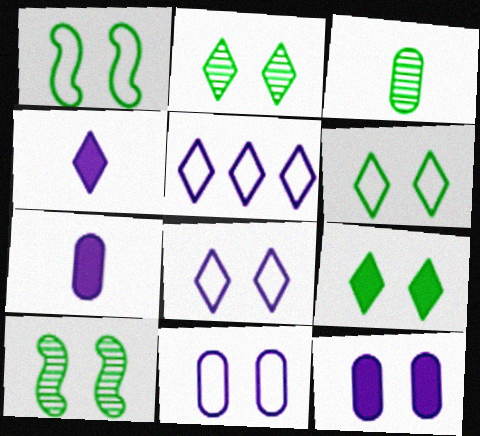[[2, 6, 9]]